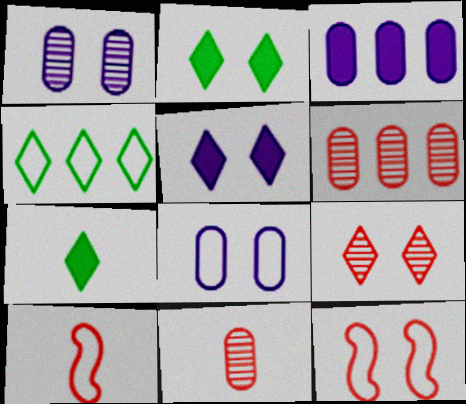[[1, 2, 12], 
[4, 8, 10]]